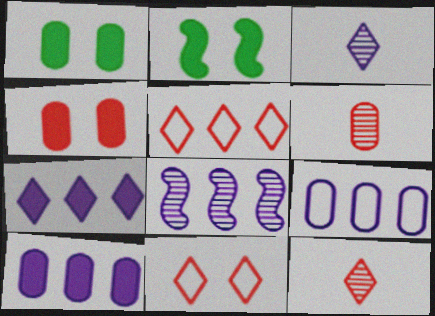[[1, 6, 9], 
[2, 9, 12], 
[7, 8, 9]]